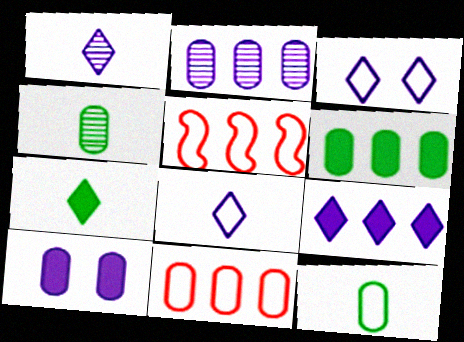[[1, 3, 9], 
[2, 6, 11], 
[3, 5, 12], 
[4, 10, 11]]